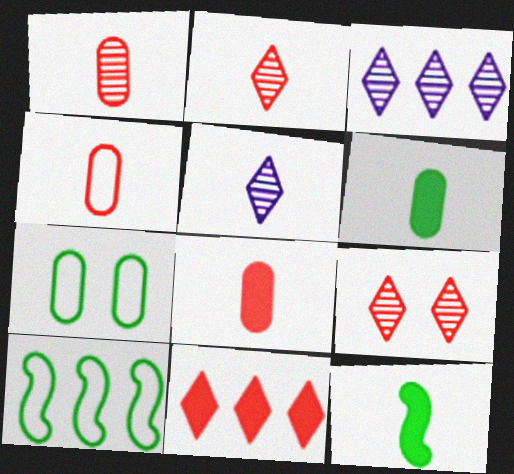[[1, 4, 8], 
[4, 5, 12]]